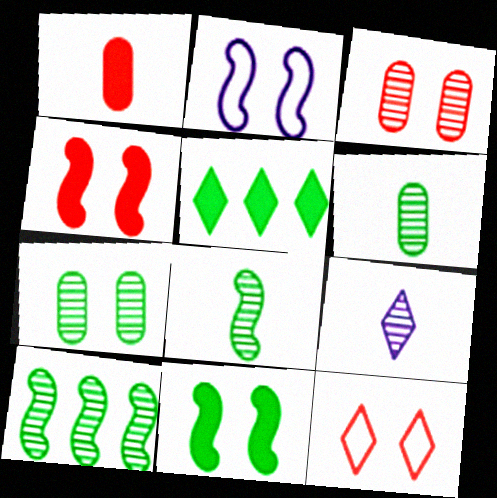[[3, 4, 12], 
[3, 9, 10], 
[5, 9, 12]]